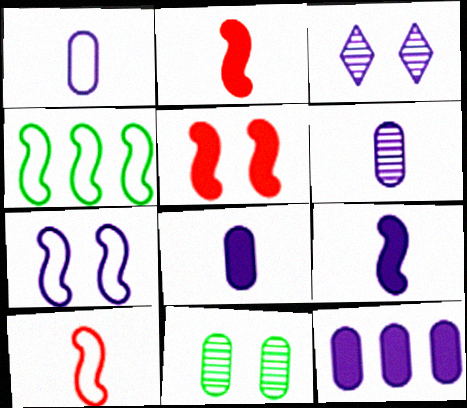[[1, 6, 8], 
[4, 7, 10]]